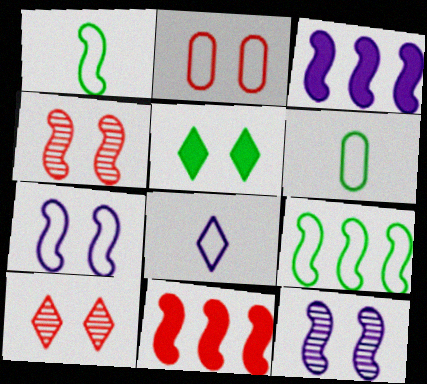[[1, 3, 4], 
[1, 11, 12], 
[2, 5, 12], 
[2, 8, 9], 
[3, 6, 10]]